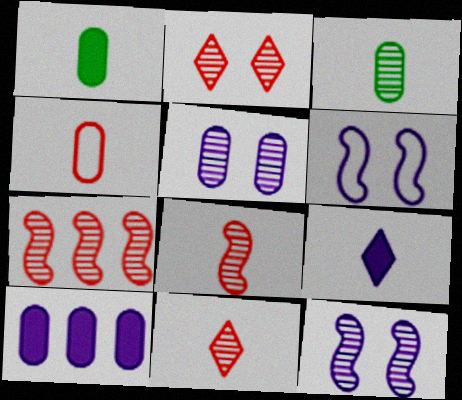[]